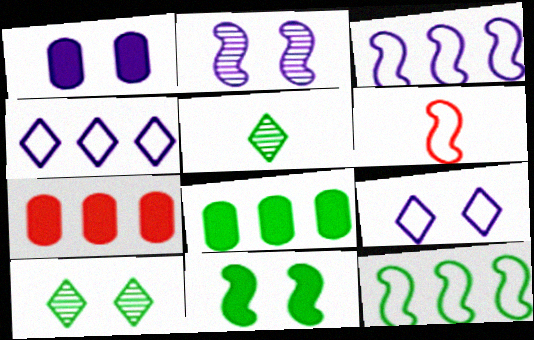[[1, 2, 9]]